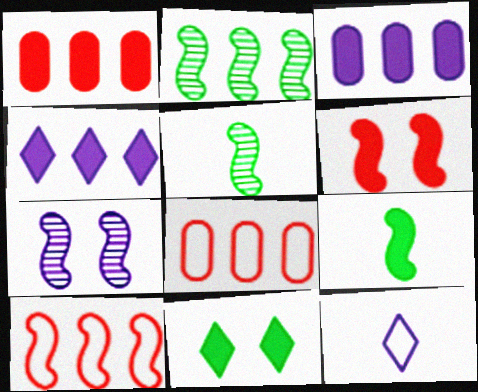[[2, 4, 8], 
[3, 7, 12], 
[7, 9, 10]]